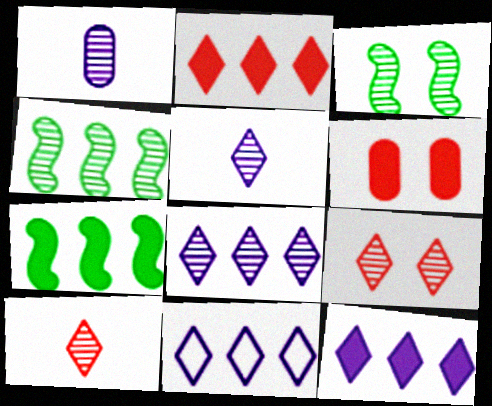[[1, 4, 9], 
[8, 11, 12]]